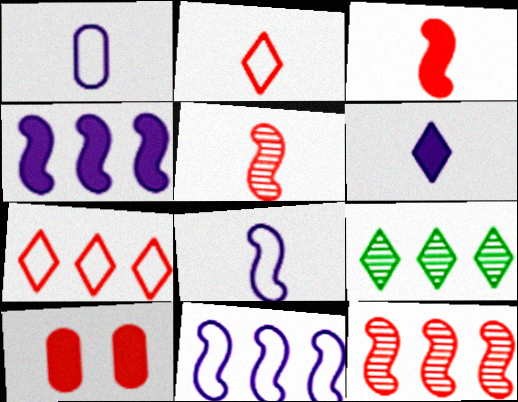[[2, 10, 12], 
[5, 7, 10], 
[8, 9, 10]]